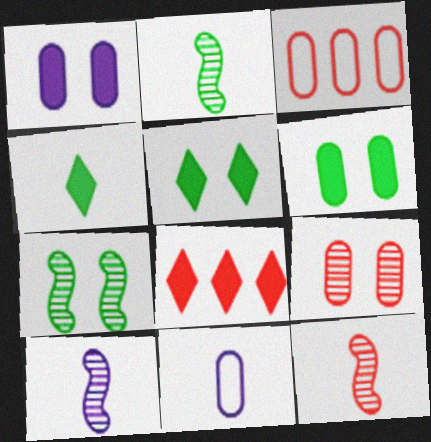[[2, 10, 12], 
[3, 5, 10], 
[4, 11, 12], 
[7, 8, 11]]